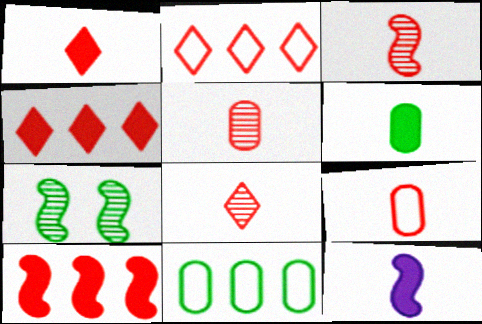[[1, 3, 9], 
[1, 6, 12], 
[3, 5, 8]]